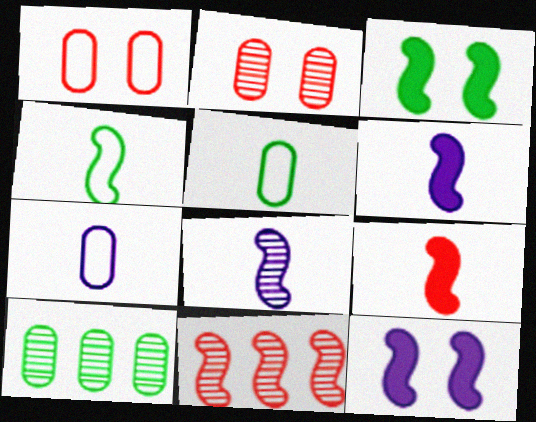[[4, 8, 9], 
[4, 11, 12]]